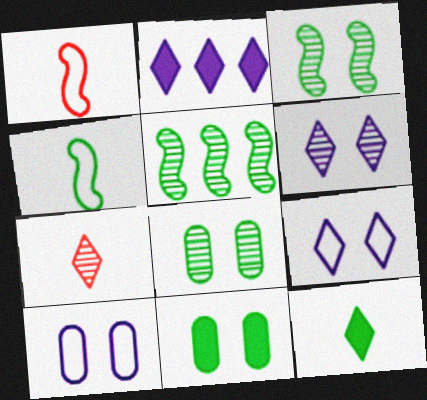[[1, 2, 8]]